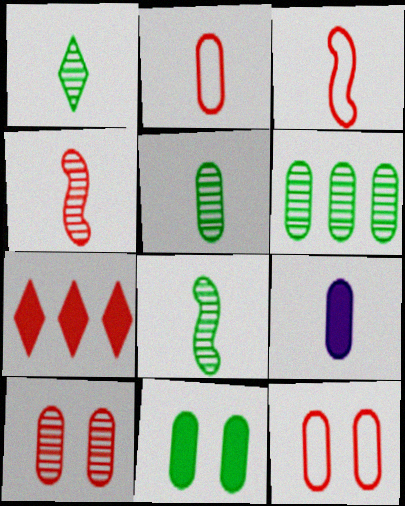[[1, 3, 9], 
[1, 5, 8], 
[2, 5, 9], 
[3, 7, 10], 
[4, 7, 12], 
[6, 9, 12]]